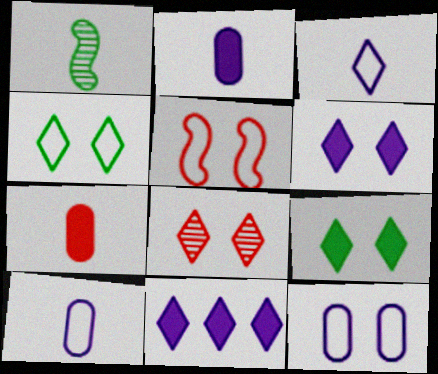[[1, 3, 7], 
[4, 5, 12], 
[4, 6, 8]]